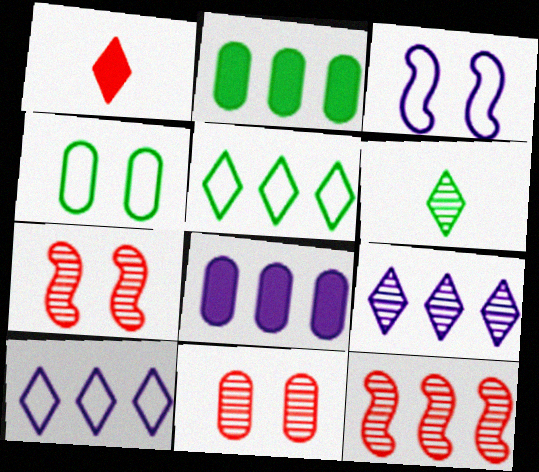[[2, 10, 12], 
[5, 8, 12]]